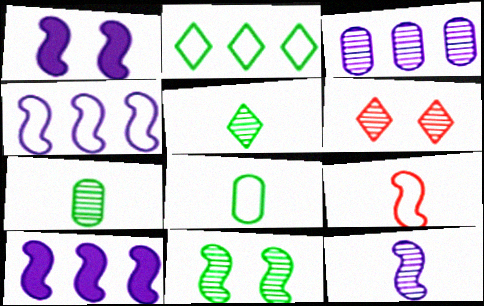[[1, 4, 12], 
[6, 8, 10], 
[9, 10, 11]]